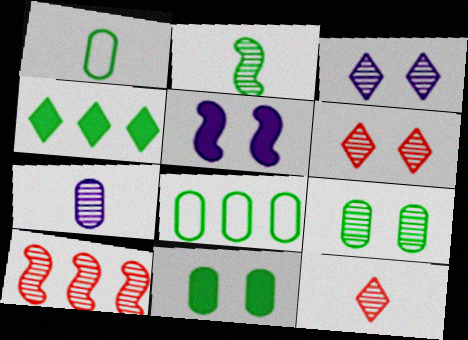[[2, 7, 12], 
[5, 8, 12]]